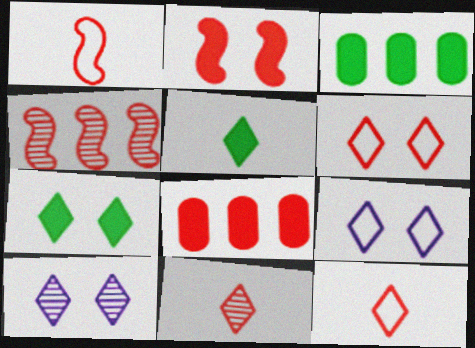[[1, 2, 4], 
[1, 3, 10], 
[6, 7, 10]]